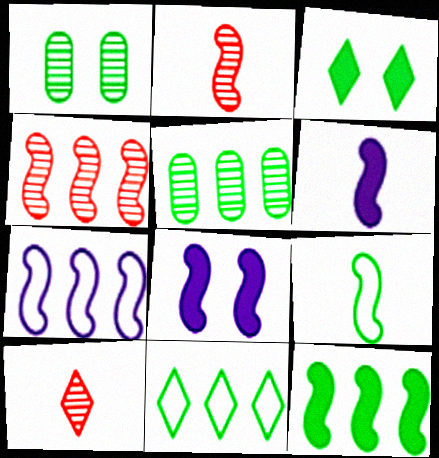[[2, 6, 9], 
[3, 5, 9], 
[4, 7, 12], 
[4, 8, 9], 
[5, 11, 12]]